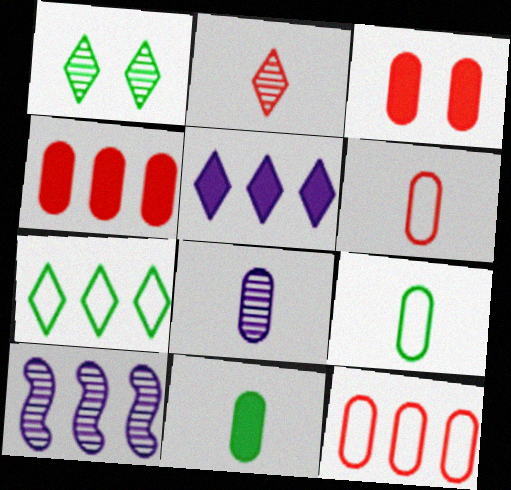[[4, 7, 10], 
[6, 8, 11]]